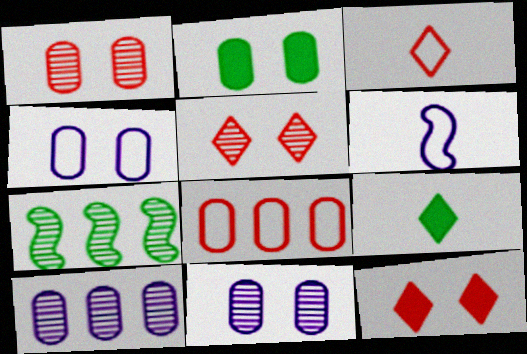[[1, 2, 4]]